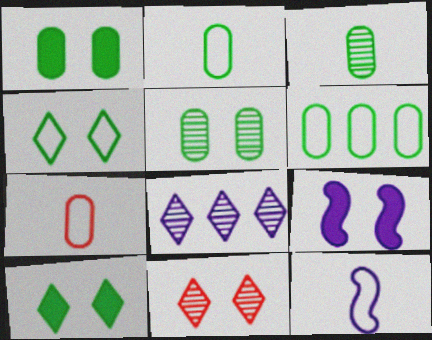[[1, 3, 6]]